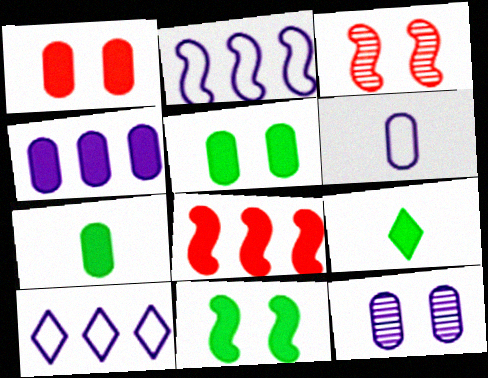[[1, 4, 7], 
[3, 7, 10], 
[4, 6, 12]]